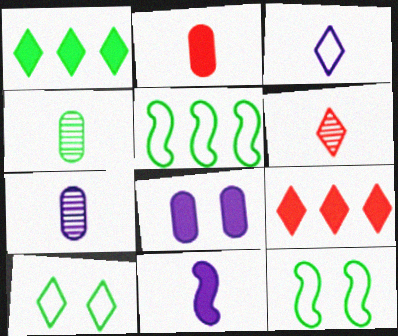[[1, 4, 12], 
[3, 7, 11], 
[5, 6, 8], 
[7, 9, 12]]